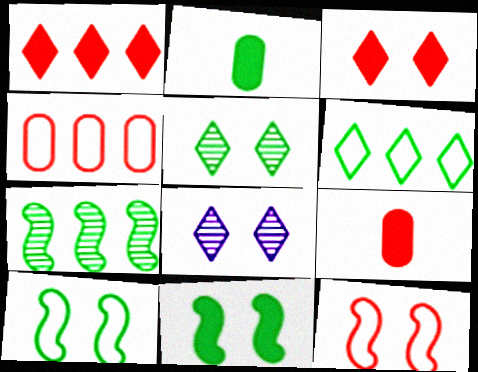[]